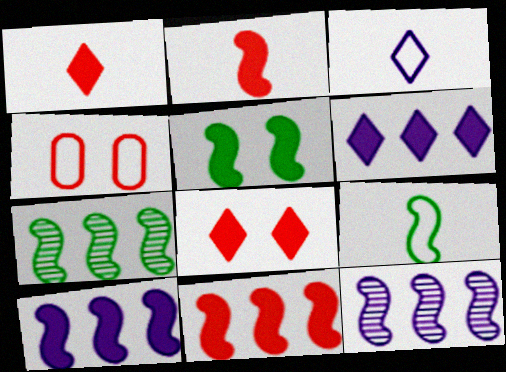[[2, 5, 10], 
[5, 7, 9]]